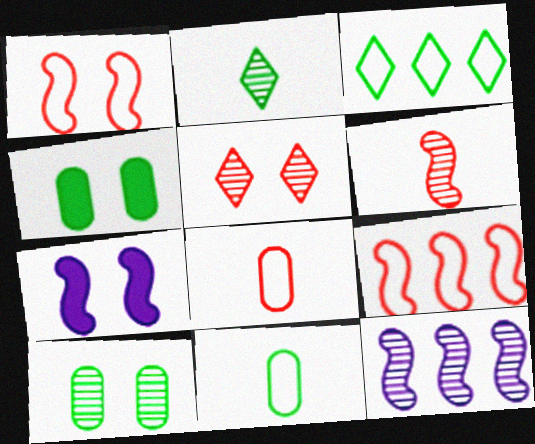[]